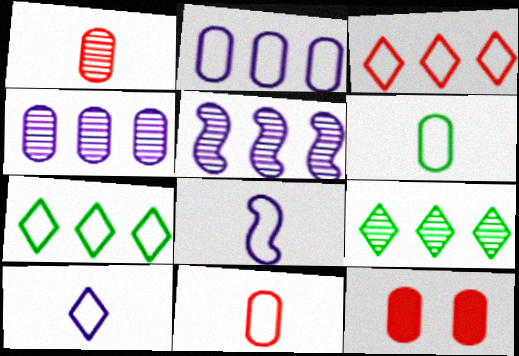[[4, 6, 12], 
[8, 9, 12]]